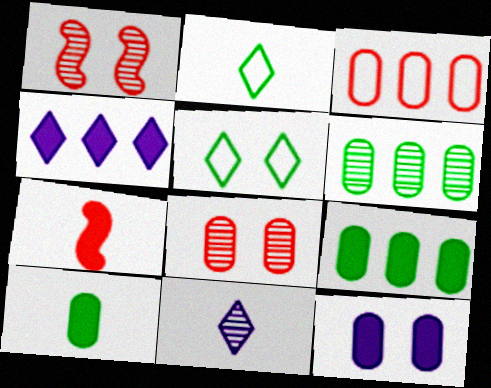[[1, 5, 12], 
[1, 6, 11]]